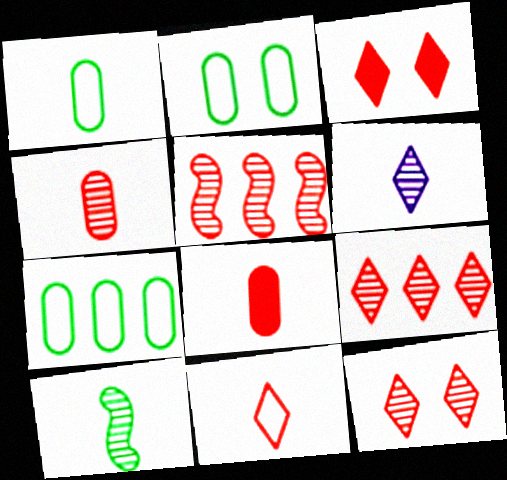[[1, 2, 7], 
[3, 9, 11], 
[4, 5, 12], 
[4, 6, 10]]